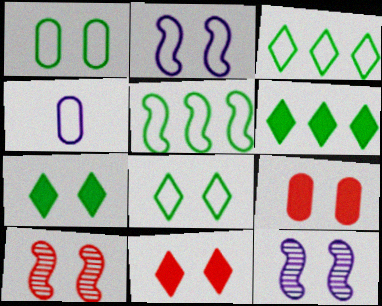[[1, 11, 12], 
[4, 6, 10], 
[8, 9, 12]]